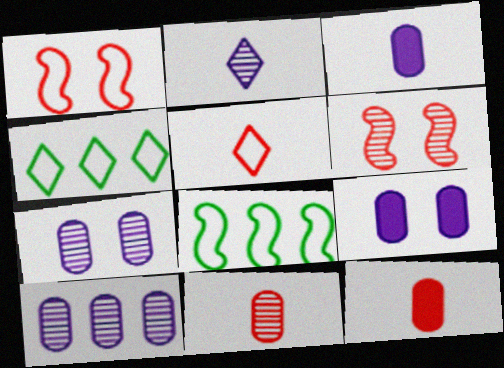[[3, 4, 6]]